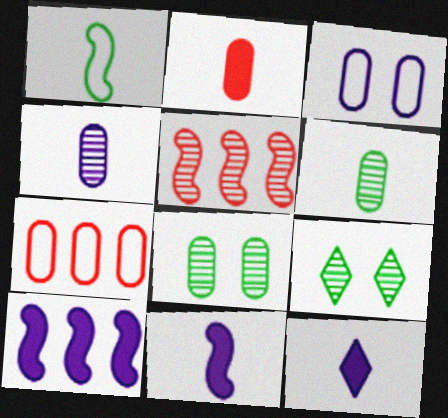[[4, 5, 9], 
[7, 9, 11]]